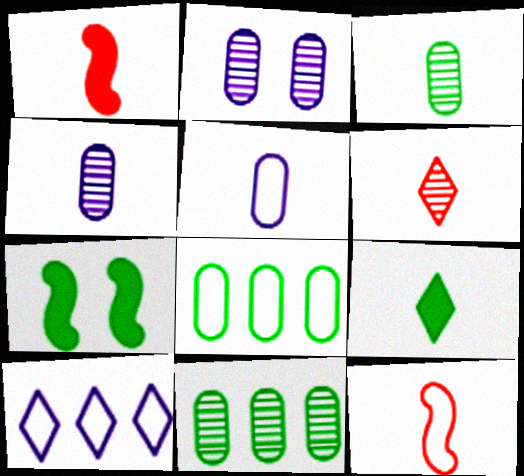[[4, 9, 12]]